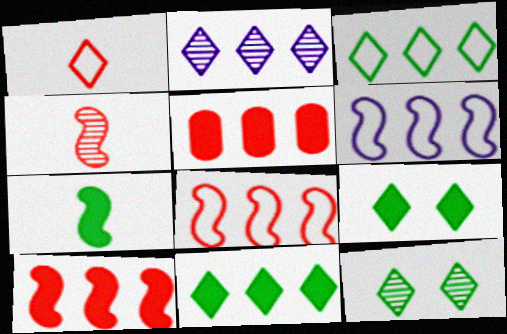[[1, 2, 9]]